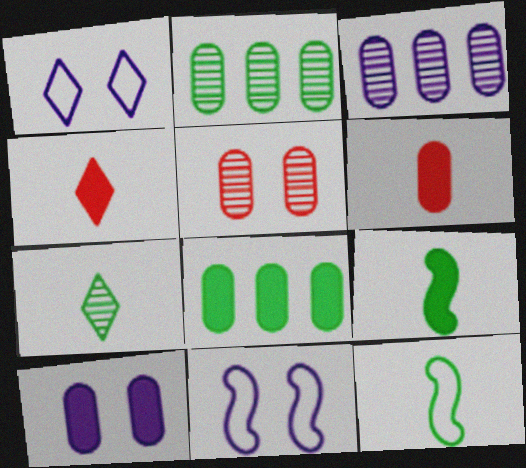[[2, 4, 11], 
[6, 8, 10]]